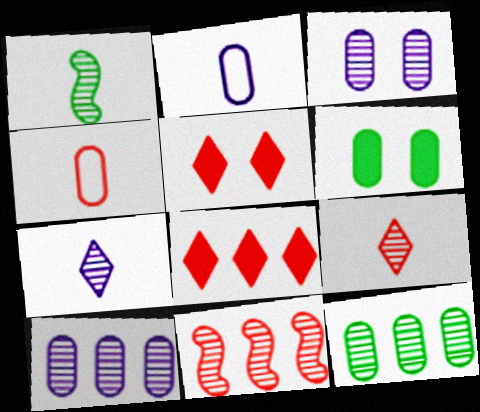[[4, 5, 11], 
[4, 6, 10]]